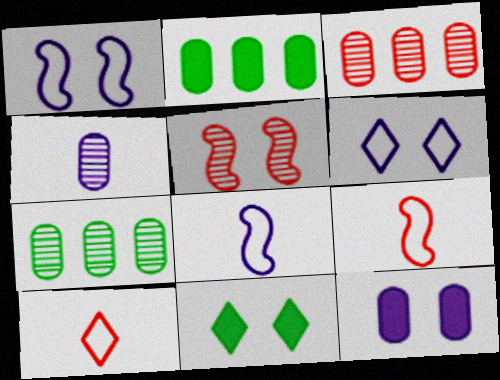[[3, 8, 11]]